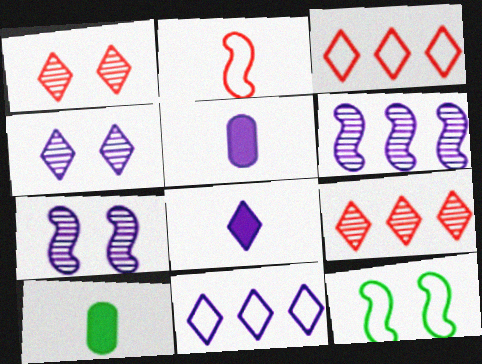[[3, 7, 10], 
[4, 8, 11], 
[5, 7, 11], 
[5, 9, 12]]